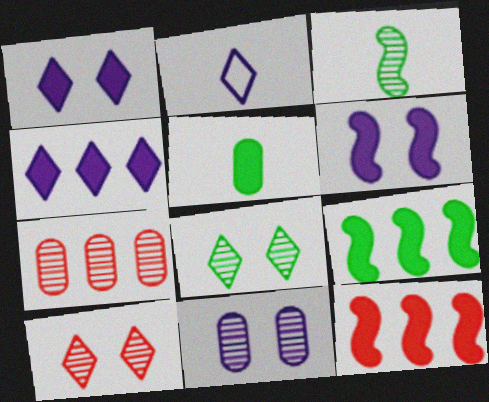[[1, 5, 12]]